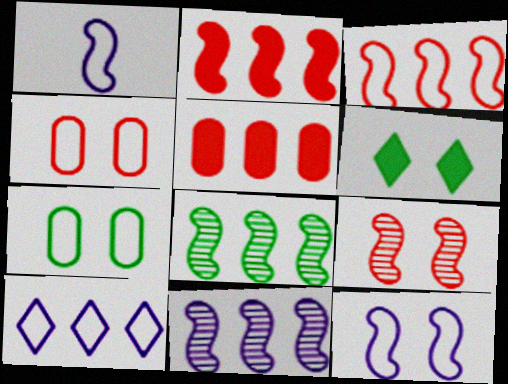[[5, 8, 10]]